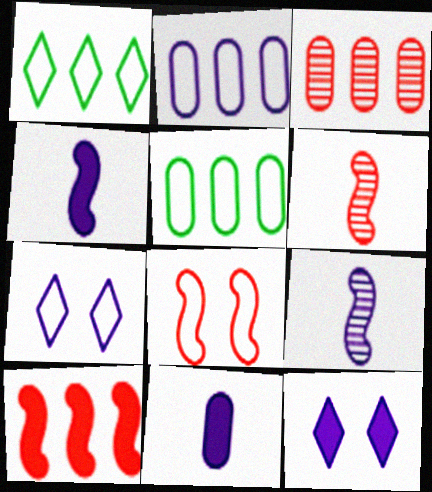[[2, 9, 12], 
[5, 6, 12], 
[6, 8, 10]]